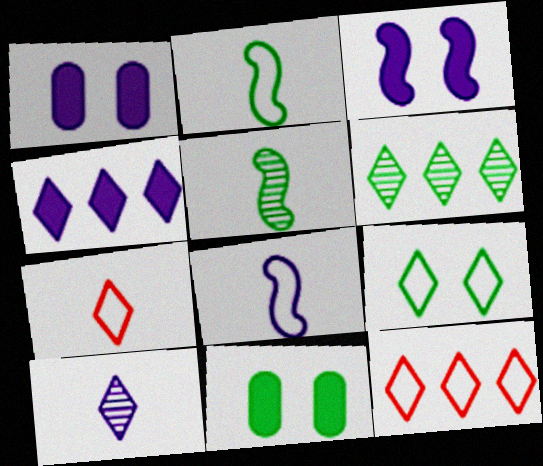[[1, 5, 12], 
[2, 6, 11], 
[4, 6, 12]]